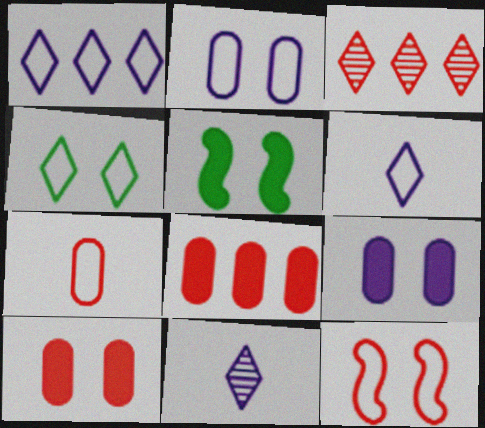[[2, 4, 12]]